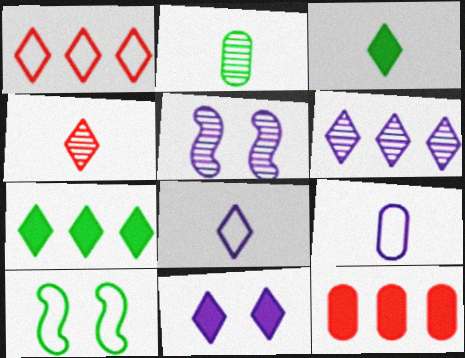[[1, 6, 7], 
[1, 9, 10], 
[2, 7, 10], 
[3, 4, 8], 
[6, 8, 11]]